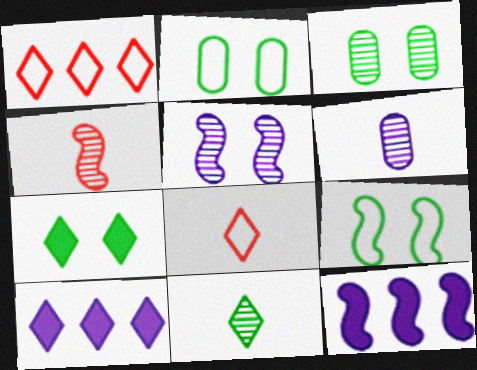[[2, 4, 10], 
[3, 7, 9], 
[3, 8, 12], 
[4, 6, 11], 
[4, 9, 12]]